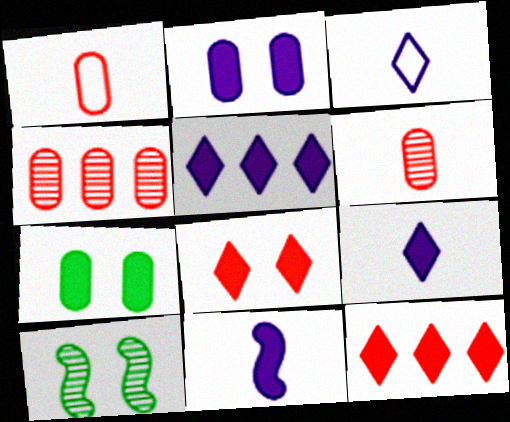[[1, 5, 10], 
[2, 5, 11], 
[7, 11, 12]]